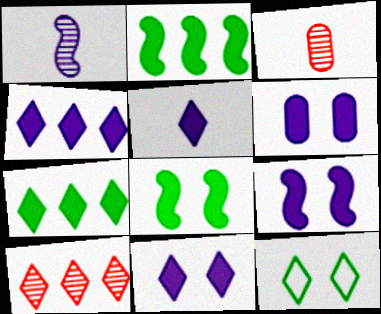[[4, 5, 11], 
[5, 10, 12], 
[6, 9, 11]]